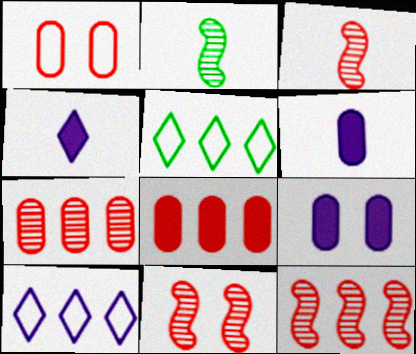[[3, 5, 9], 
[3, 11, 12], 
[5, 6, 11]]